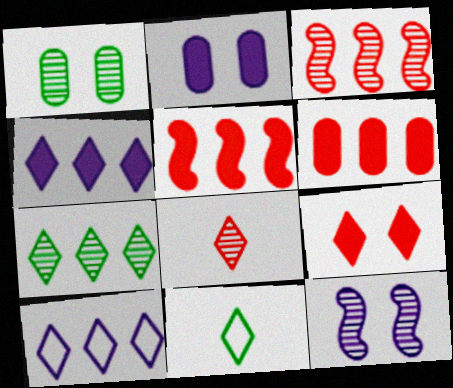[[2, 3, 11], 
[6, 11, 12]]